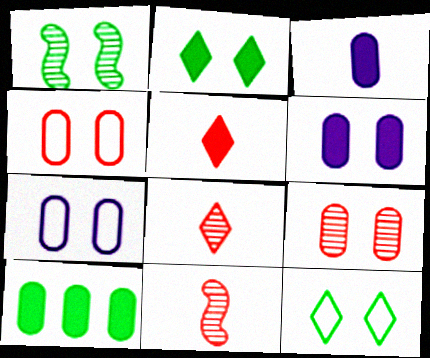[]